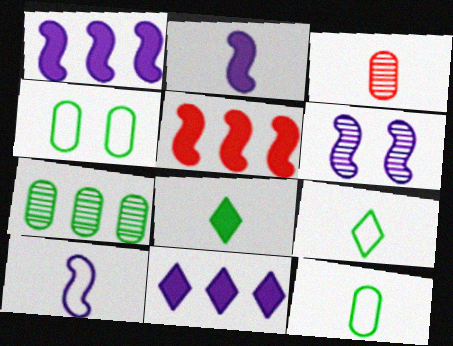[[1, 6, 10], 
[2, 3, 9], 
[3, 8, 10]]